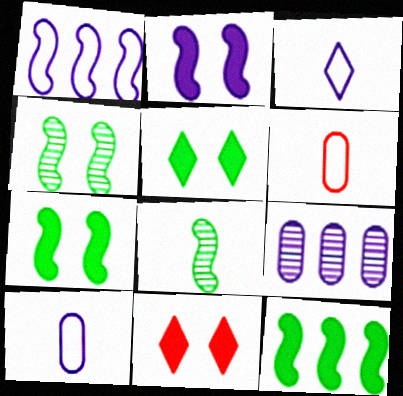[[2, 3, 9]]